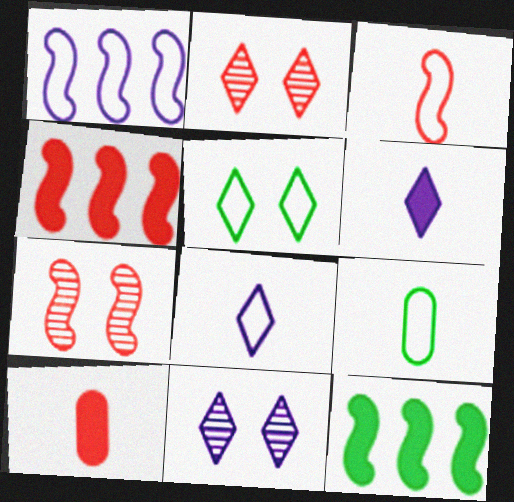[[3, 4, 7], 
[3, 8, 9], 
[4, 9, 11]]